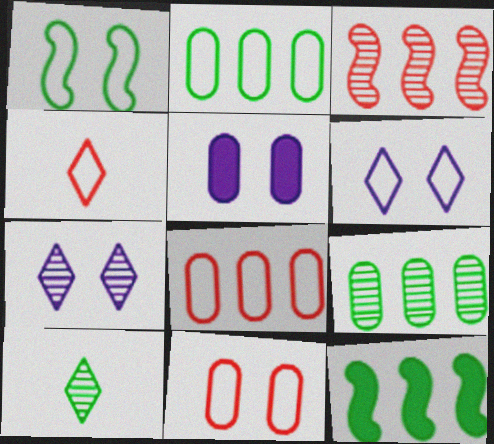[[1, 6, 11]]